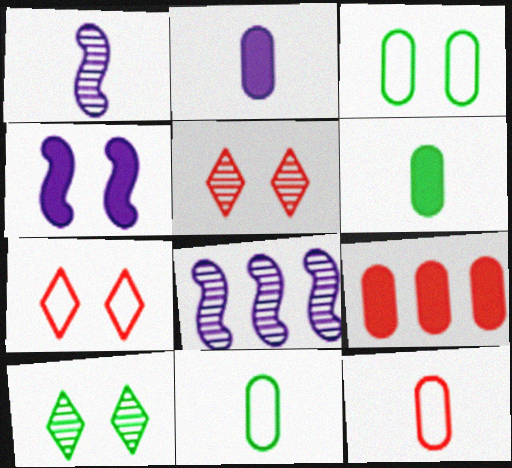[[3, 4, 5], 
[6, 7, 8]]